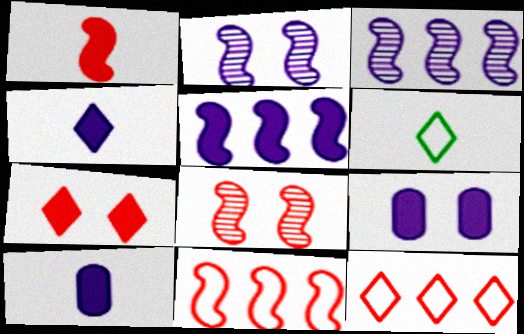[[1, 8, 11], 
[4, 5, 9]]